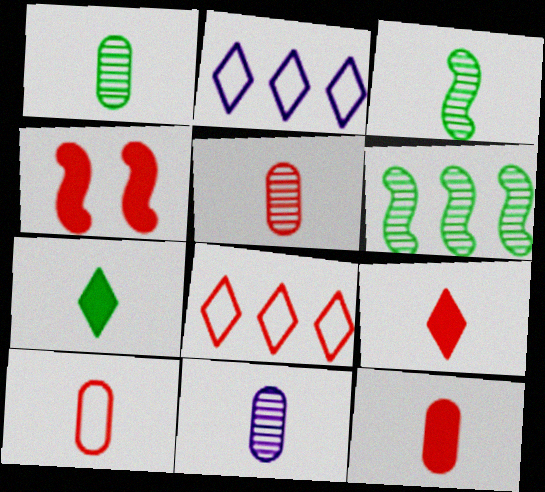[[1, 2, 4], 
[1, 5, 11], 
[4, 5, 8], 
[5, 10, 12]]